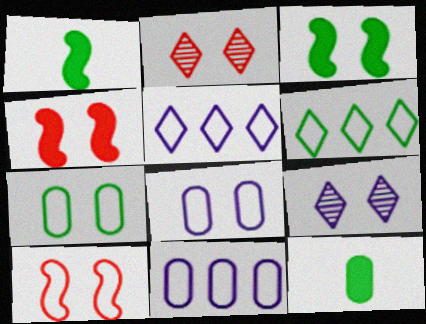[[1, 2, 11], 
[2, 3, 8], 
[4, 7, 9]]